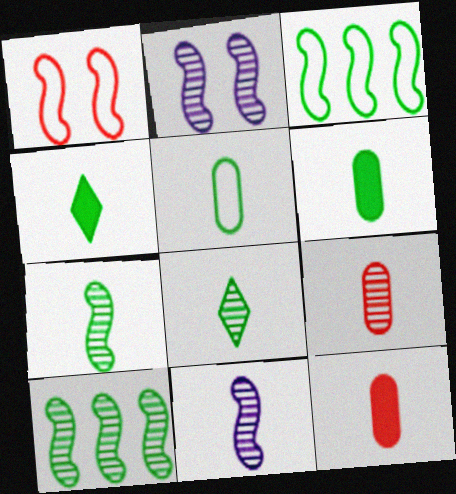[[4, 5, 7], 
[8, 9, 11]]